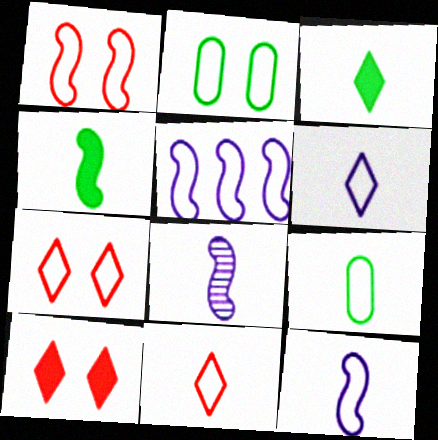[[2, 5, 11], 
[5, 7, 9], 
[9, 11, 12]]